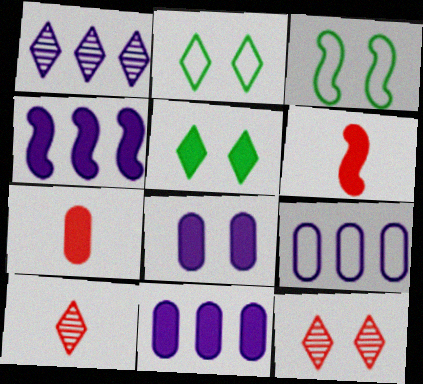[[1, 3, 7], 
[1, 4, 9], 
[3, 8, 12], 
[3, 10, 11], 
[4, 5, 7], 
[5, 6, 11]]